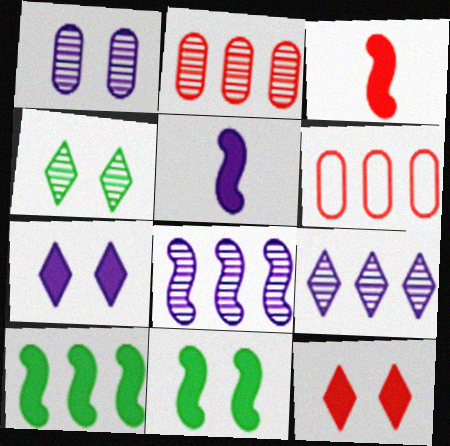[[4, 5, 6], 
[6, 9, 10]]